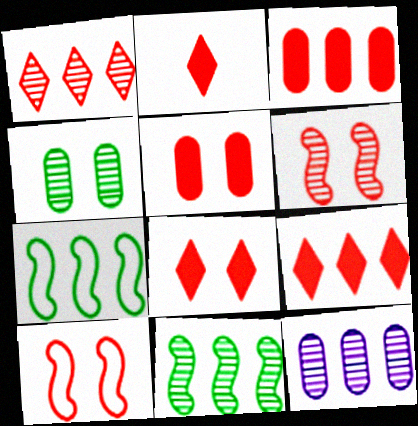[[1, 11, 12], 
[2, 8, 9], 
[7, 9, 12]]